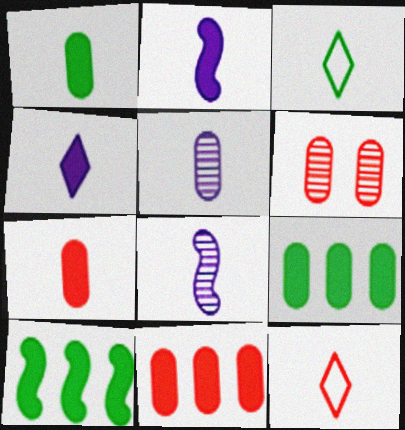[[1, 8, 12], 
[3, 7, 8]]